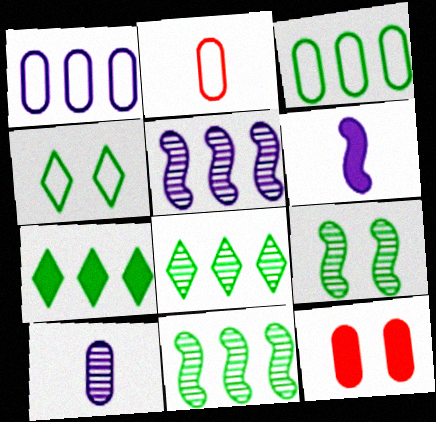[[3, 7, 11], 
[3, 10, 12], 
[6, 7, 12]]